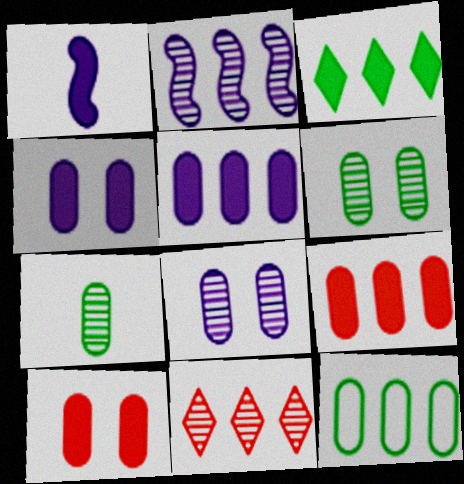[[1, 3, 10]]